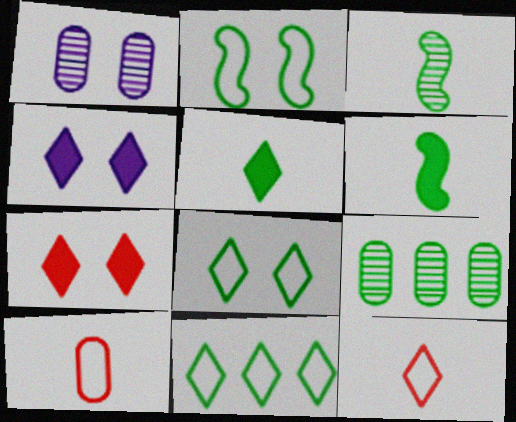[[1, 2, 7], 
[2, 5, 9], 
[6, 8, 9]]